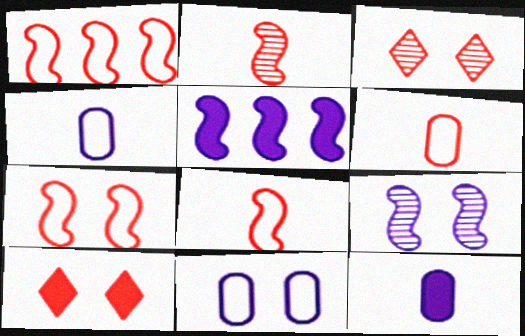[[1, 7, 8]]